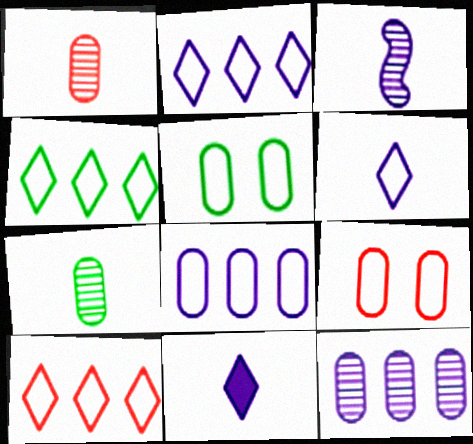[[2, 4, 10]]